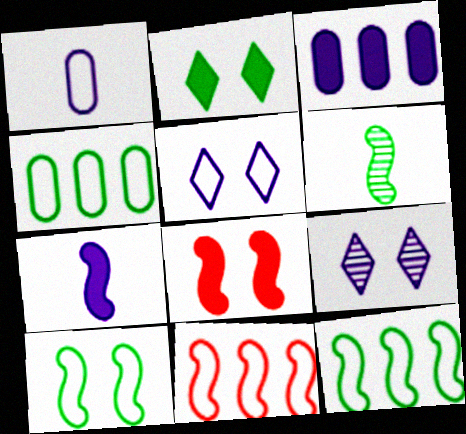[[2, 4, 6]]